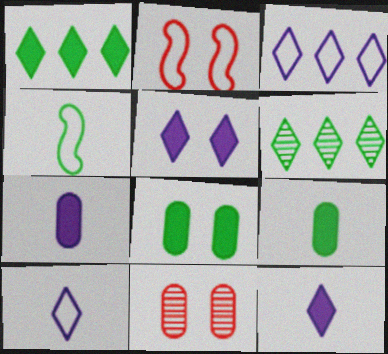[[2, 6, 7], 
[4, 6, 8]]